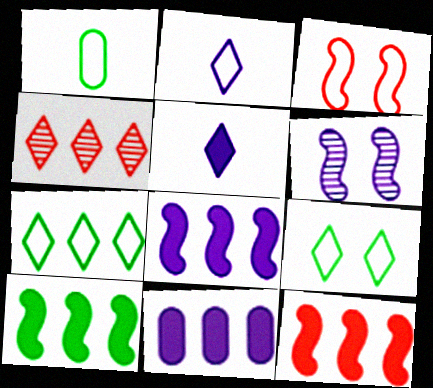[[2, 6, 11], 
[4, 5, 9], 
[8, 10, 12]]